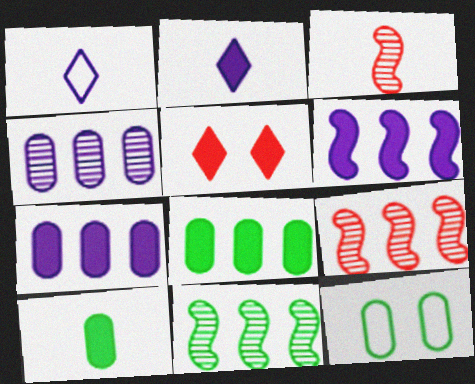[[1, 3, 10], 
[2, 9, 12], 
[5, 6, 10]]